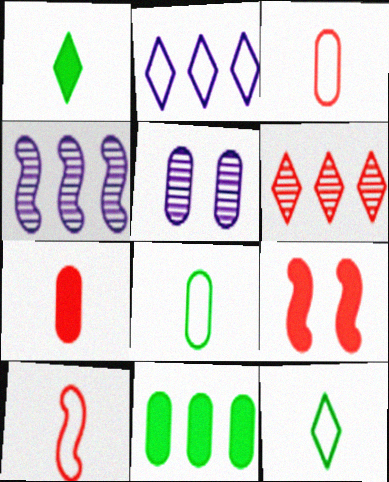[[3, 5, 11], 
[3, 6, 9]]